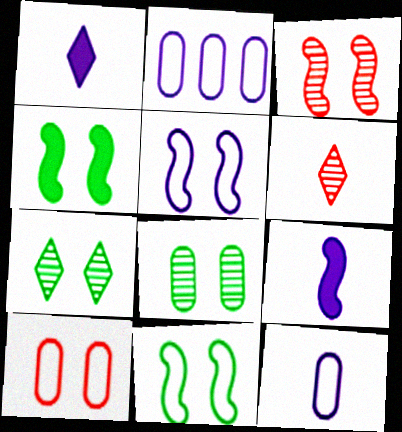[[2, 4, 6], 
[3, 4, 5]]